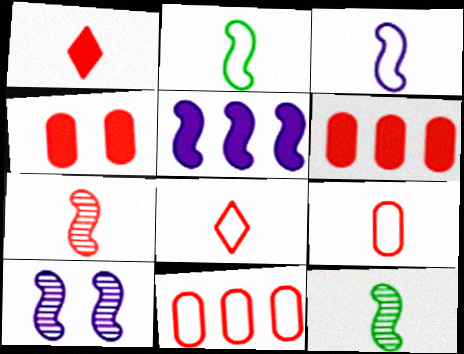[[1, 7, 9], 
[3, 5, 10]]